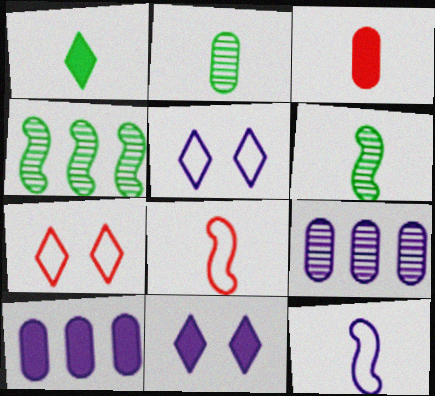[[3, 4, 5], 
[6, 7, 10], 
[9, 11, 12]]